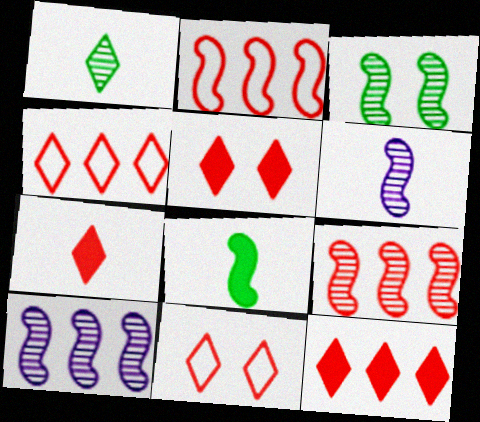[[3, 6, 9], 
[5, 7, 12]]